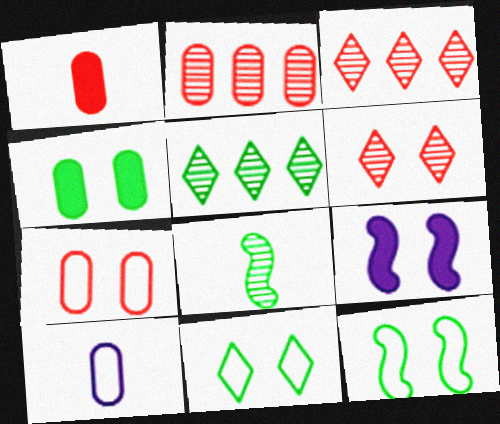[[1, 2, 7], 
[2, 4, 10]]